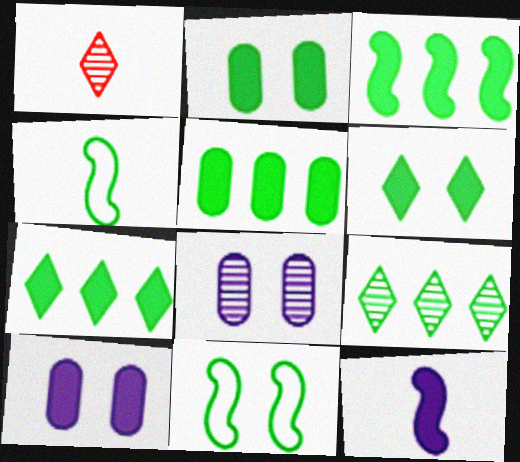[[2, 4, 9], 
[3, 5, 7]]